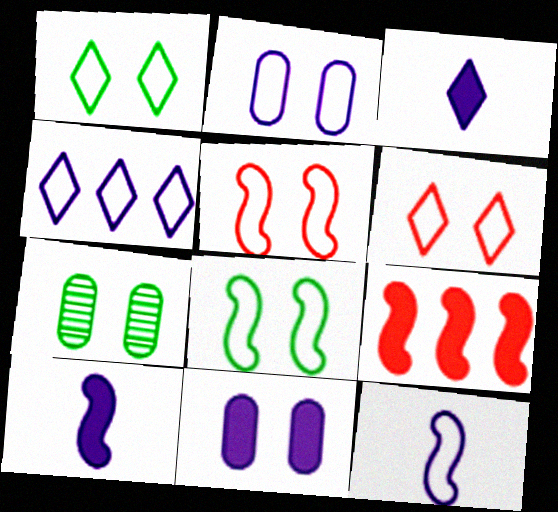[[1, 2, 5], 
[2, 4, 12], 
[2, 6, 8]]